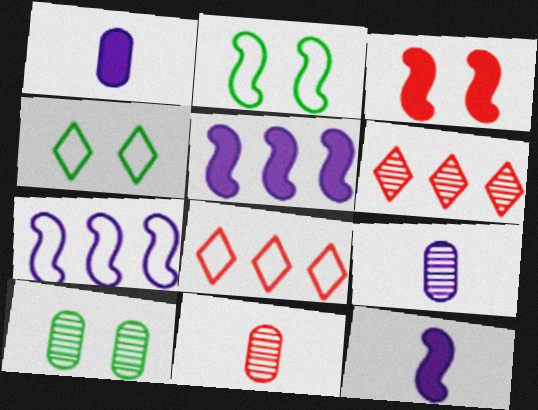[[1, 2, 6], 
[3, 8, 11], 
[4, 5, 11], 
[8, 10, 12]]